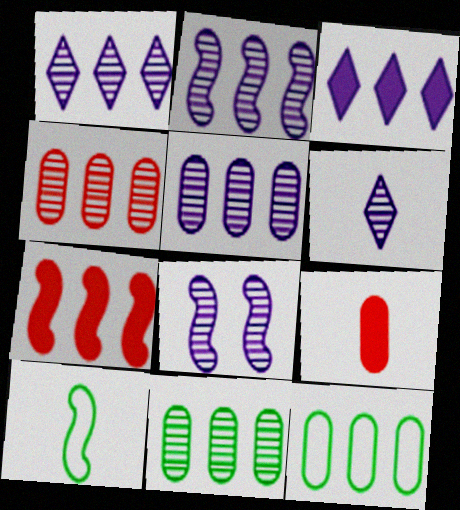[[1, 2, 5], 
[1, 7, 12], 
[4, 5, 11], 
[5, 6, 8], 
[6, 9, 10], 
[7, 8, 10]]